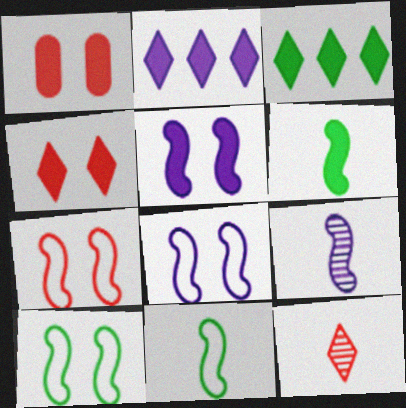[[1, 2, 6], 
[7, 8, 10]]